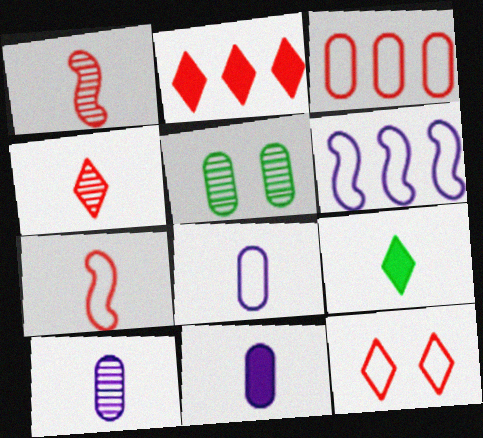[[1, 8, 9], 
[2, 4, 12], 
[3, 5, 11], 
[3, 7, 12], 
[7, 9, 10], 
[8, 10, 11]]